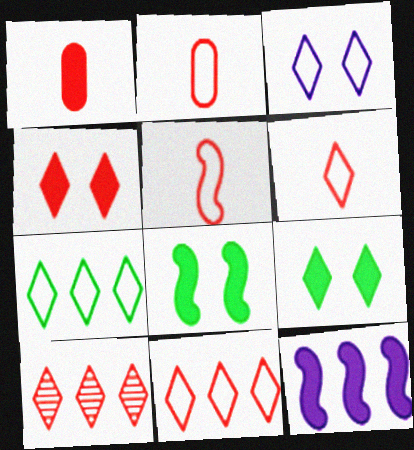[[1, 9, 12], 
[2, 5, 6], 
[3, 6, 7], 
[4, 6, 10]]